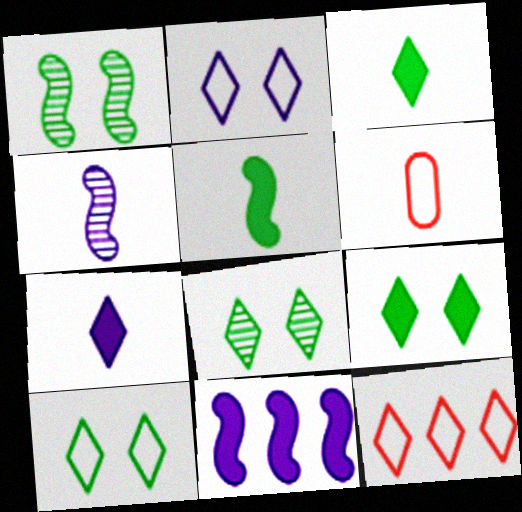[[3, 4, 6], 
[6, 8, 11], 
[7, 8, 12], 
[8, 9, 10]]